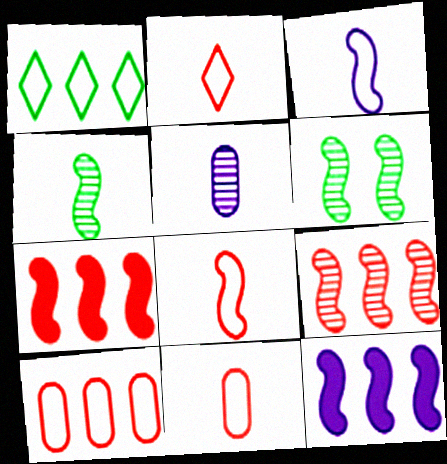[[2, 8, 11], 
[3, 6, 7], 
[6, 8, 12]]